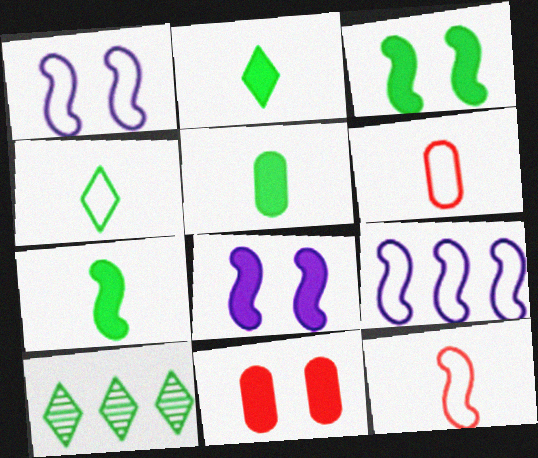[[2, 5, 7], 
[6, 8, 10]]